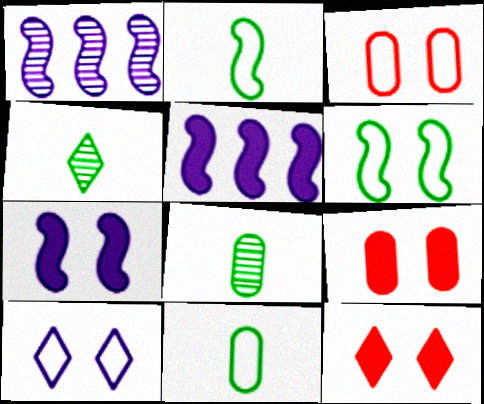[[1, 11, 12], 
[3, 4, 5], 
[3, 6, 10]]